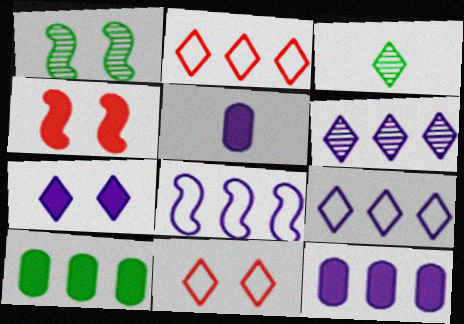[[1, 2, 5], 
[2, 3, 7], 
[6, 8, 12]]